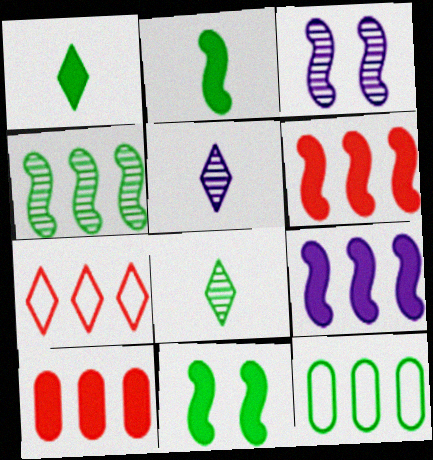[[8, 11, 12]]